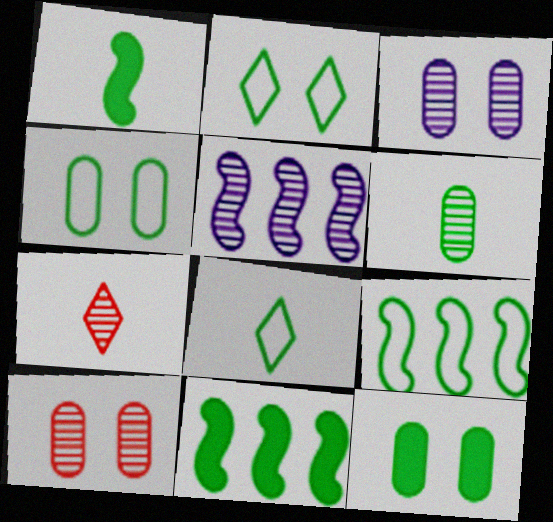[[1, 6, 8], 
[2, 6, 11], 
[4, 8, 9]]